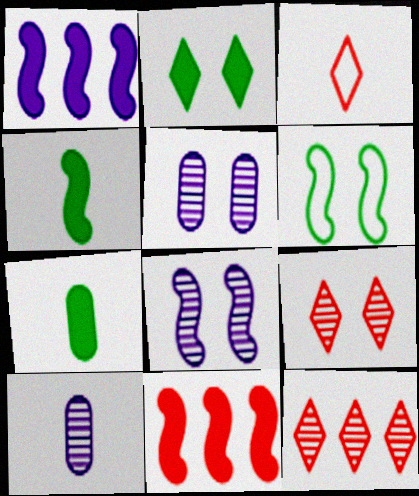[[3, 4, 10]]